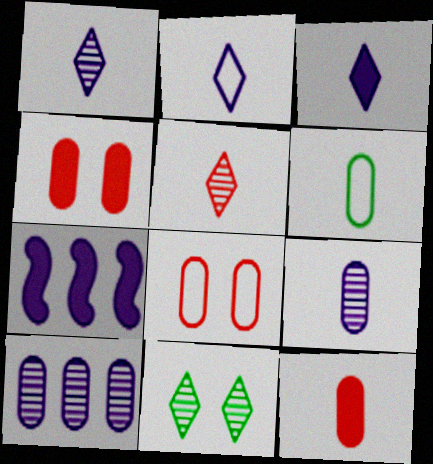[[1, 2, 3], 
[4, 6, 10], 
[6, 9, 12]]